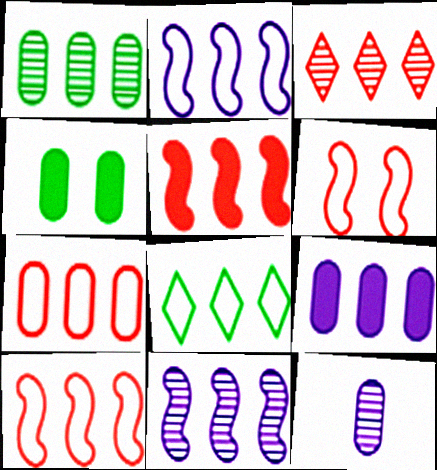[[1, 3, 11], 
[1, 7, 9], 
[2, 7, 8], 
[3, 5, 7], 
[4, 7, 12]]